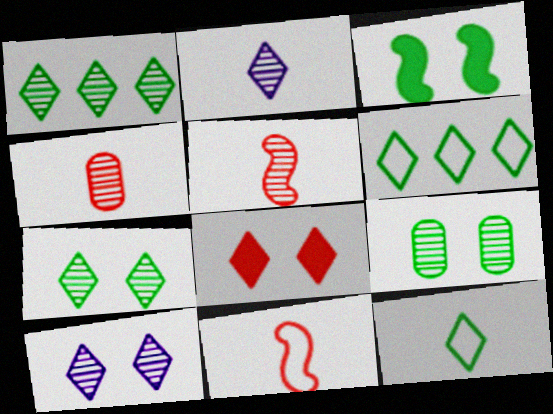[[2, 6, 8]]